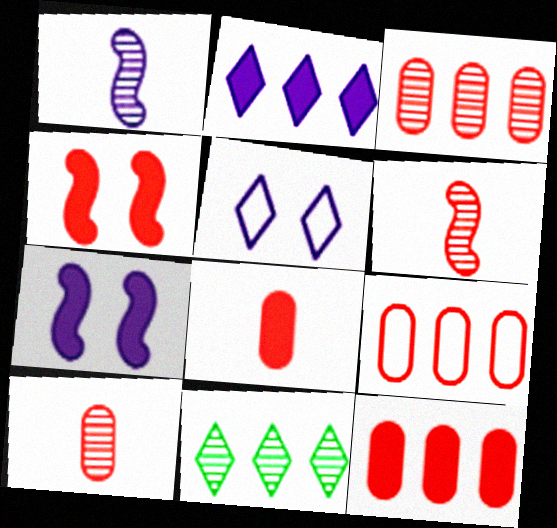[[3, 9, 12]]